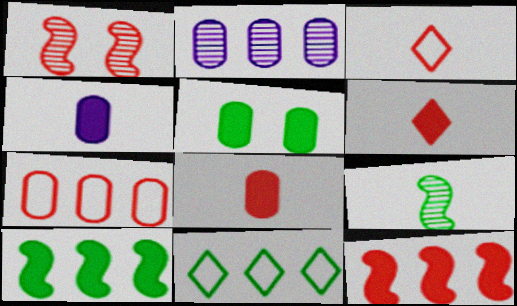[[1, 4, 11], 
[1, 6, 7], 
[2, 11, 12], 
[3, 4, 9], 
[5, 9, 11]]